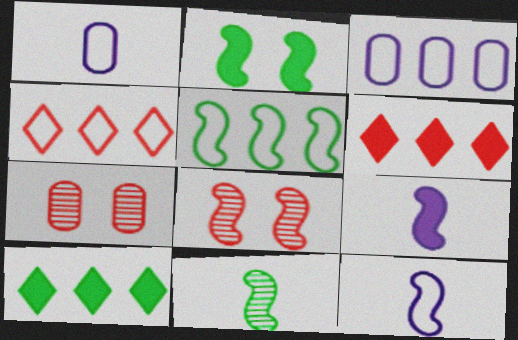[[1, 8, 10], 
[2, 5, 11], 
[3, 4, 5], 
[5, 8, 9], 
[7, 10, 12]]